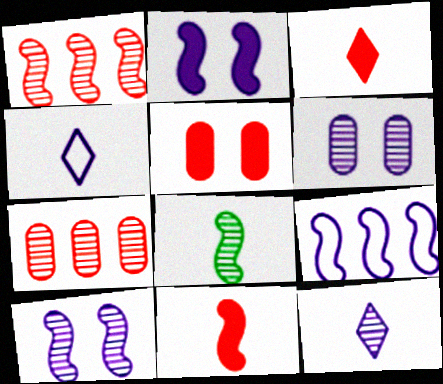[[1, 8, 10]]